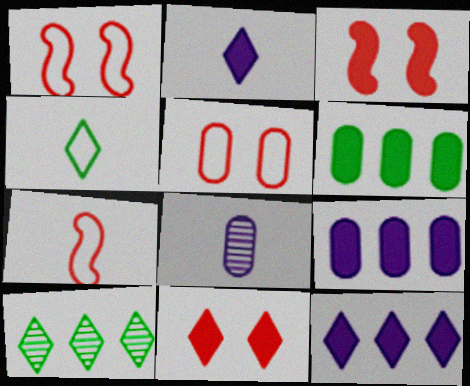[[2, 3, 6], 
[5, 6, 8]]